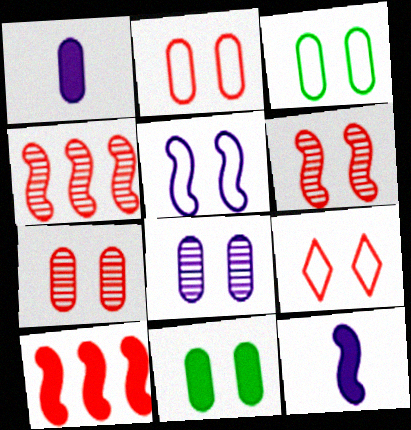[[2, 8, 11], 
[3, 5, 9]]